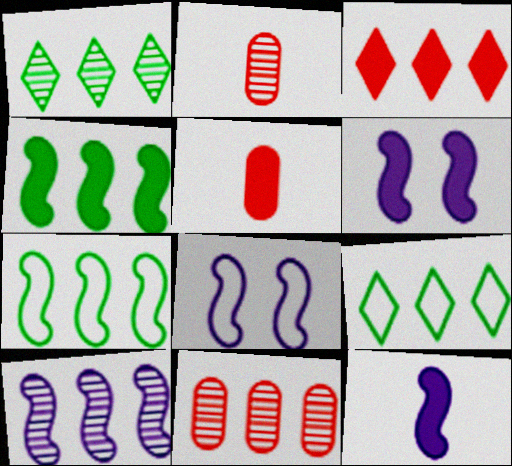[[1, 5, 8], 
[1, 10, 11], 
[2, 6, 9], 
[8, 10, 12]]